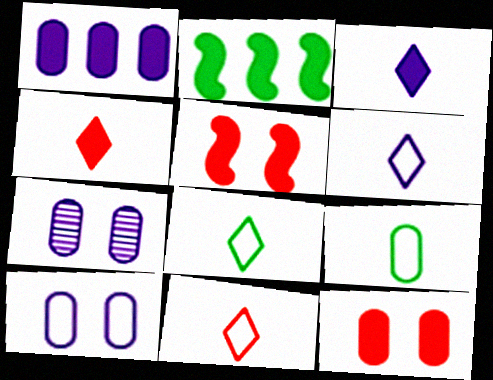[[2, 3, 12], 
[2, 7, 11], 
[6, 8, 11]]